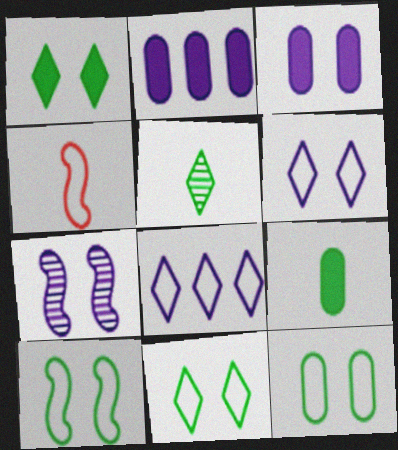[[3, 6, 7], 
[4, 8, 12], 
[10, 11, 12]]